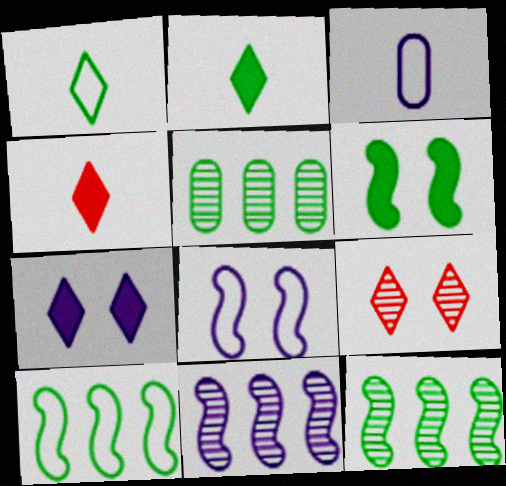[[1, 5, 6], 
[3, 7, 11], 
[4, 5, 8]]